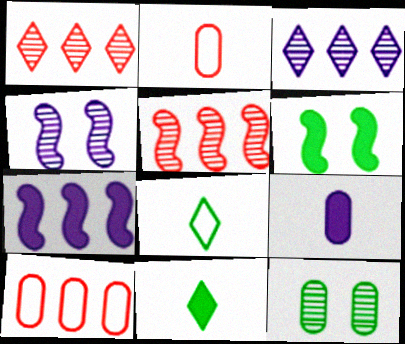[[2, 3, 6], 
[4, 10, 11], 
[9, 10, 12]]